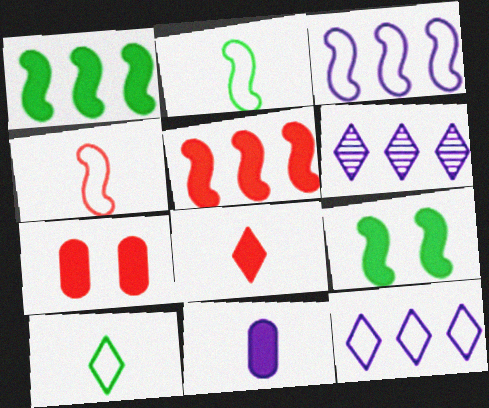[[2, 6, 7], 
[5, 7, 8]]